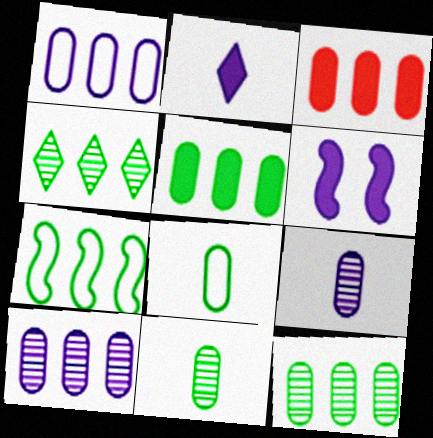[[1, 3, 12], 
[4, 5, 7]]